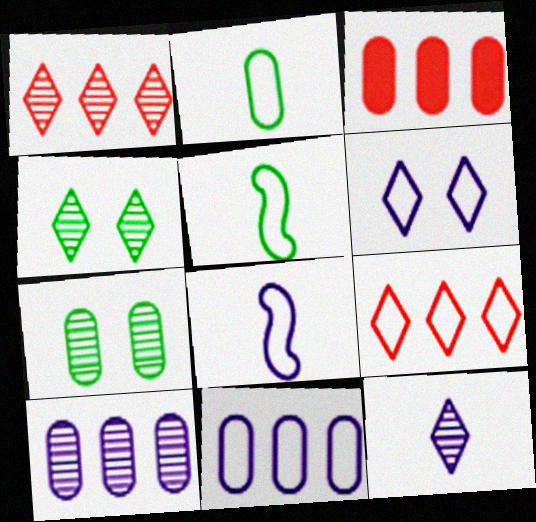[[1, 4, 12], 
[3, 4, 8], 
[6, 8, 11]]